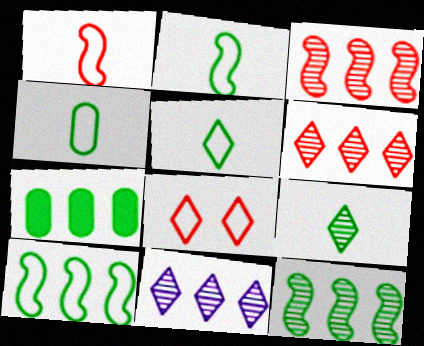[[2, 4, 5]]